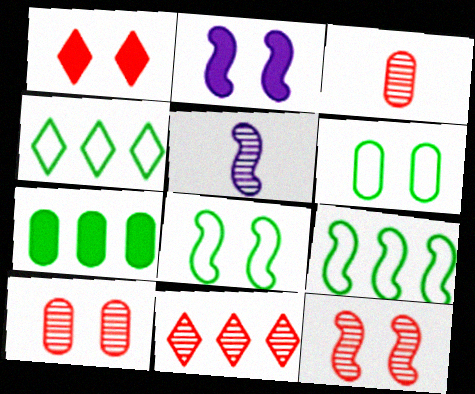[[2, 3, 4], 
[2, 8, 12], 
[3, 11, 12]]